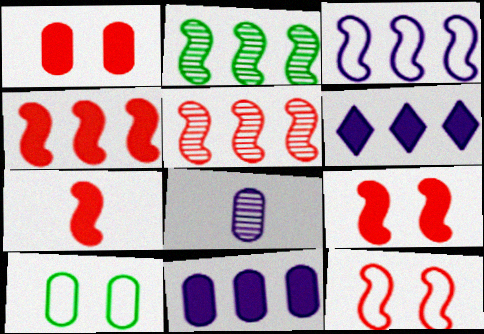[[2, 3, 4], 
[4, 7, 9], 
[5, 7, 12]]